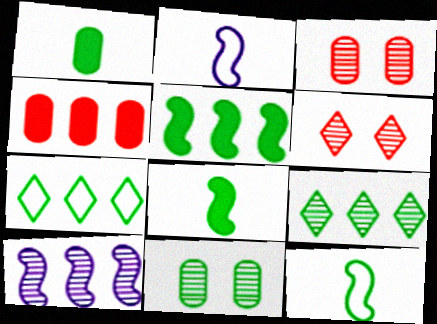[[4, 7, 10], 
[7, 8, 11]]